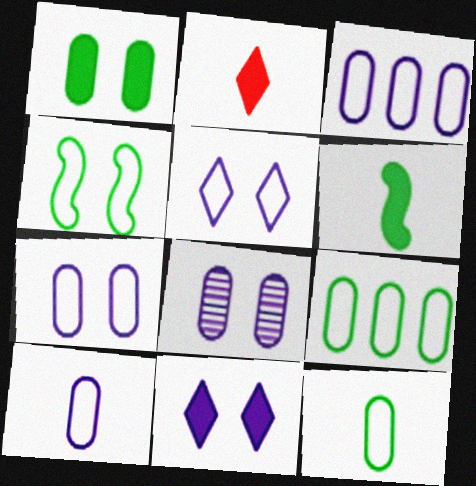[[3, 7, 10]]